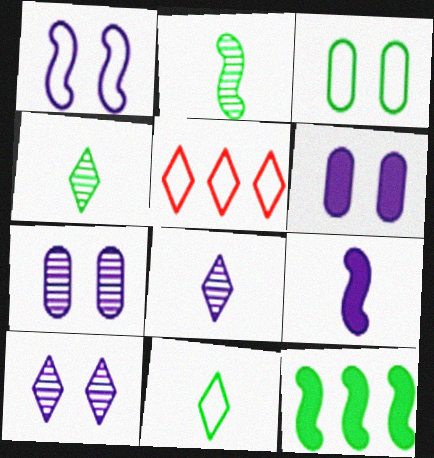[[1, 6, 10], 
[2, 5, 6], 
[3, 4, 12]]